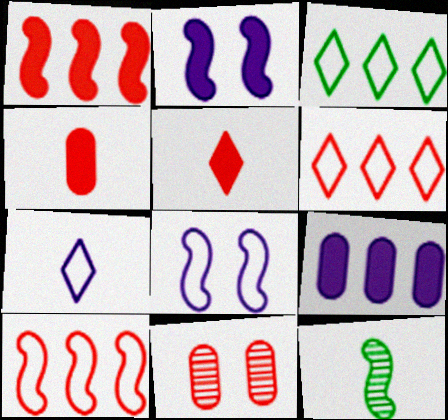[[1, 8, 12], 
[2, 10, 12], 
[4, 7, 12], 
[5, 10, 11]]